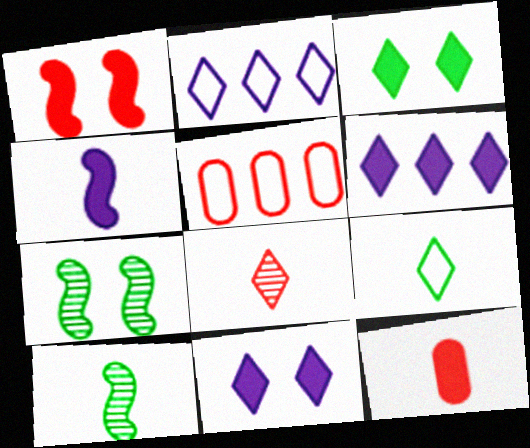[[1, 5, 8], 
[2, 3, 8], 
[2, 7, 12], 
[5, 10, 11]]